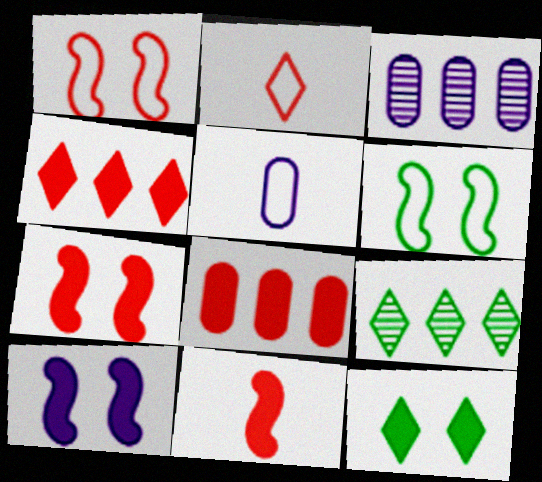[[5, 7, 9]]